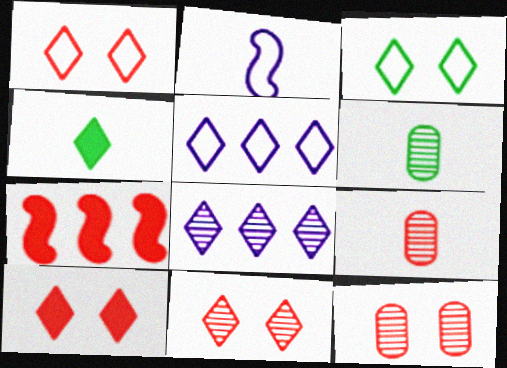[[1, 4, 8], 
[1, 7, 9], 
[1, 10, 11], 
[2, 4, 9], 
[4, 5, 11]]